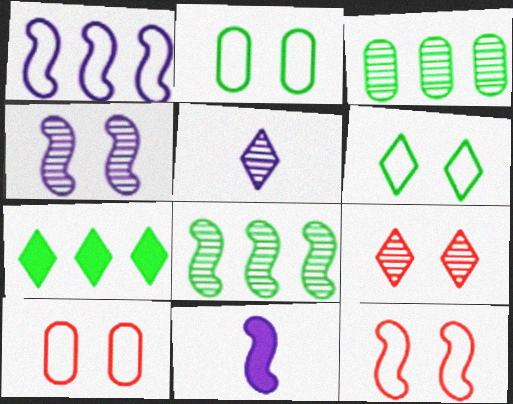[[1, 4, 11], 
[8, 11, 12]]